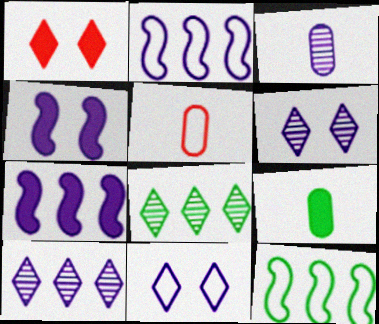[[1, 3, 12], 
[1, 7, 9], 
[3, 5, 9], 
[3, 7, 11], 
[4, 5, 8], 
[5, 11, 12]]